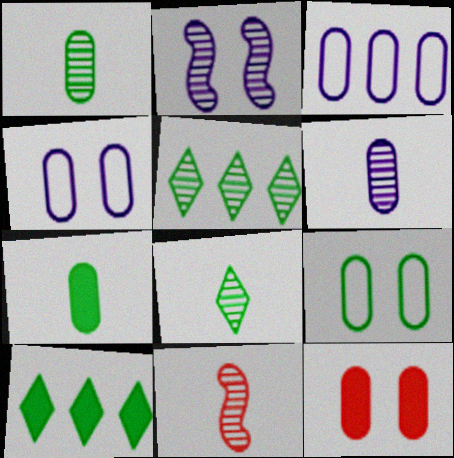[[1, 3, 12], 
[4, 10, 11], 
[6, 8, 11]]